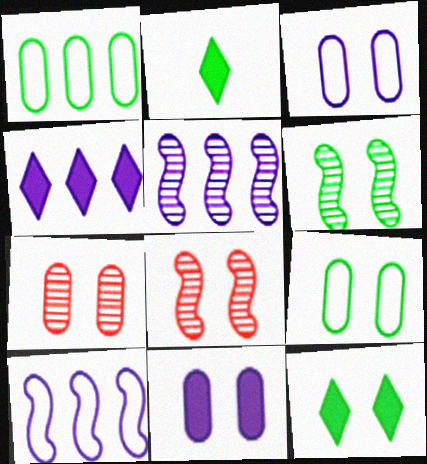[[1, 2, 6], 
[2, 7, 10], 
[3, 8, 12], 
[6, 9, 12], 
[7, 9, 11]]